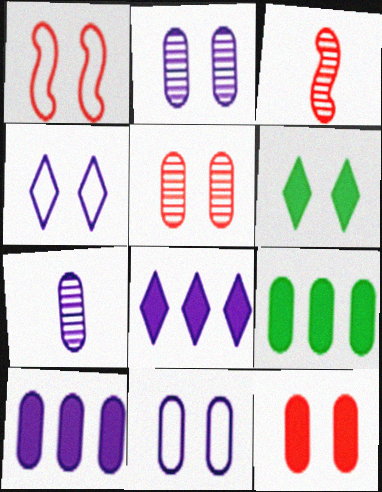[[1, 2, 6], 
[3, 4, 9], 
[7, 10, 11]]